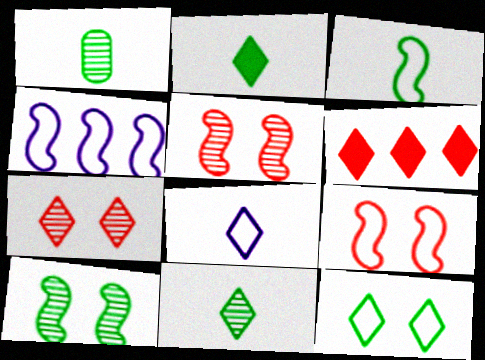[[1, 2, 3], 
[3, 4, 9]]